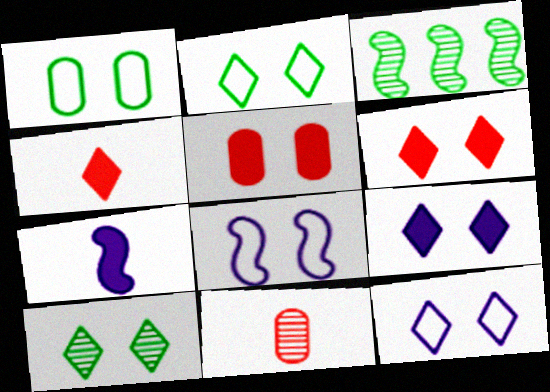[[5, 8, 10], 
[6, 10, 12]]